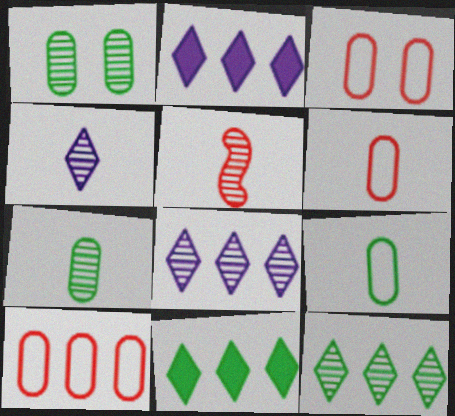[[1, 5, 8], 
[3, 6, 10], 
[4, 5, 7]]